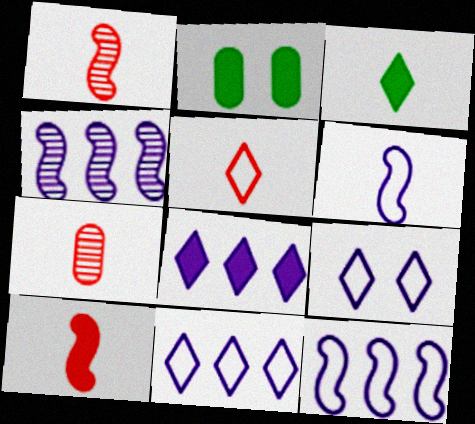[[1, 2, 11], 
[2, 4, 5], 
[2, 8, 10], 
[3, 6, 7], 
[5, 7, 10]]